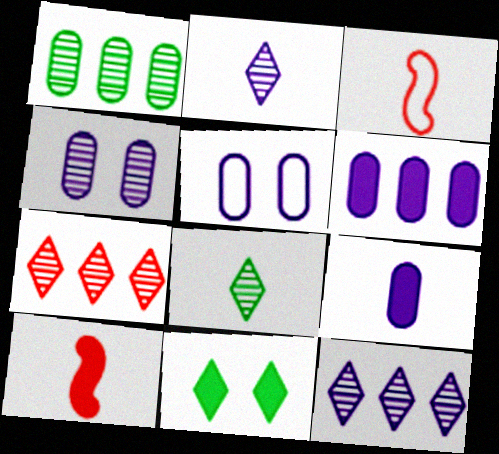[[3, 8, 9], 
[6, 10, 11]]